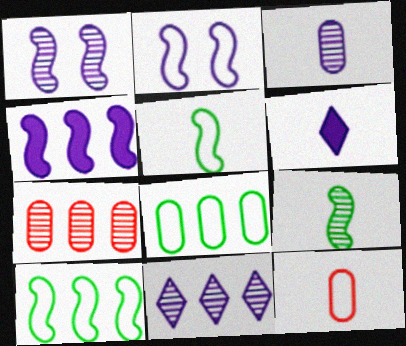[[1, 3, 11], 
[6, 9, 12]]